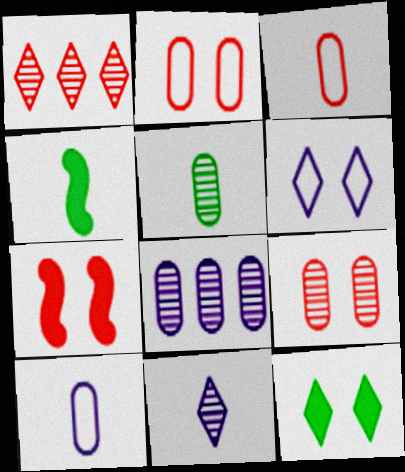[[1, 3, 7], 
[3, 4, 11], 
[5, 8, 9]]